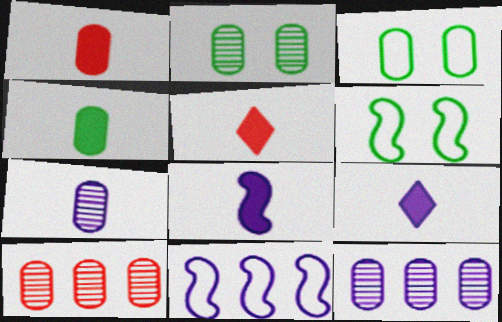[[1, 3, 12], 
[2, 5, 11], 
[2, 7, 10], 
[4, 5, 8], 
[5, 6, 12], 
[6, 9, 10]]